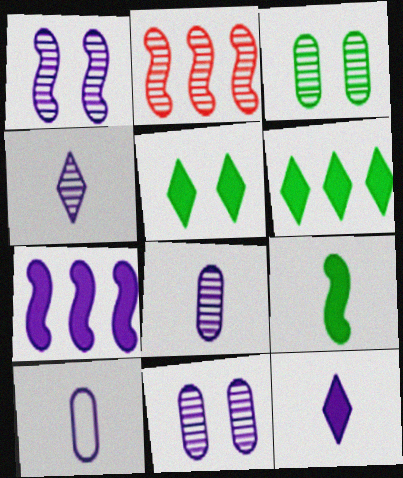[[2, 3, 4], 
[2, 5, 10]]